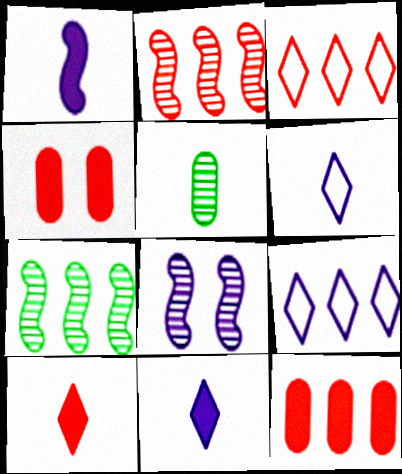[[2, 3, 12], 
[4, 6, 7], 
[7, 9, 12]]